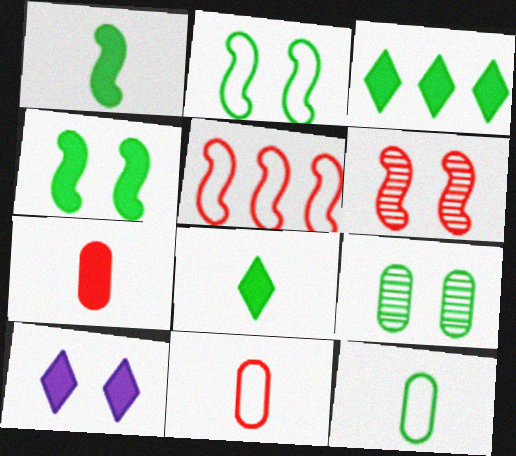[]